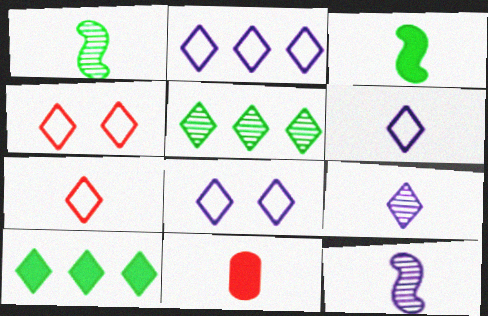[[1, 6, 11], 
[2, 6, 8], 
[4, 9, 10]]